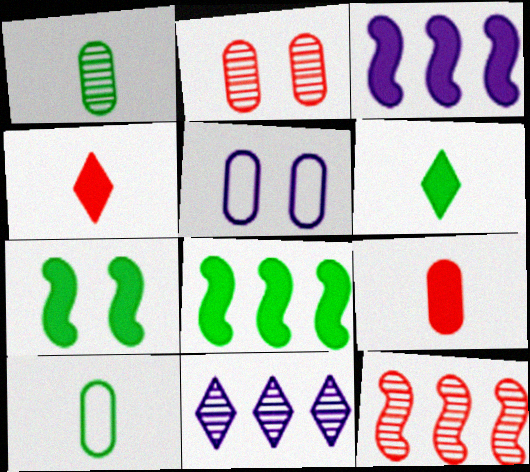[[5, 6, 12]]